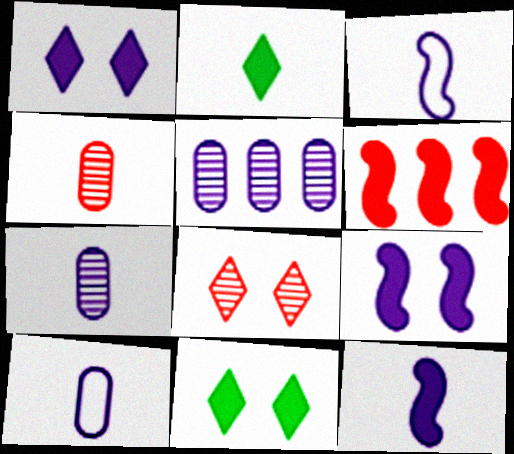[[1, 3, 5], 
[2, 3, 4]]